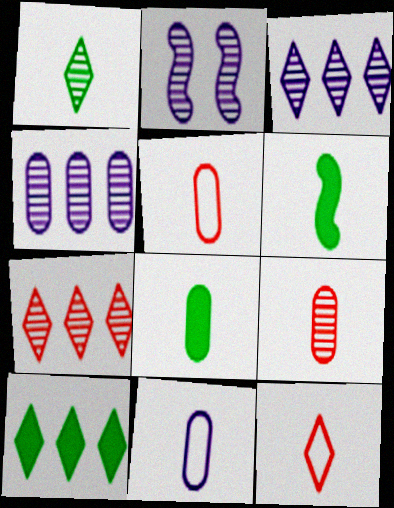[[2, 5, 10], 
[8, 9, 11]]